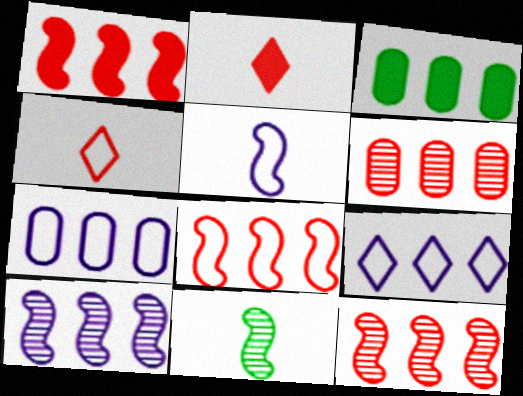[[1, 8, 12], 
[3, 6, 7], 
[3, 9, 12]]